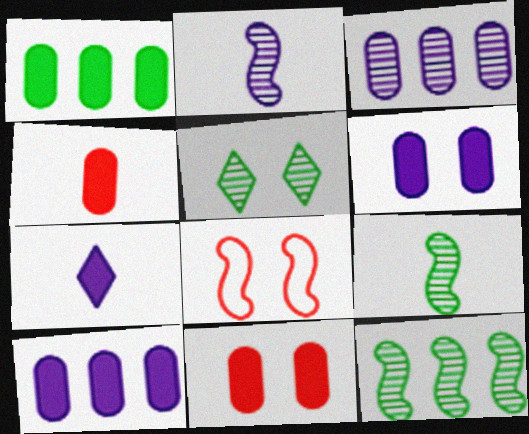[[1, 4, 6], 
[5, 6, 8]]